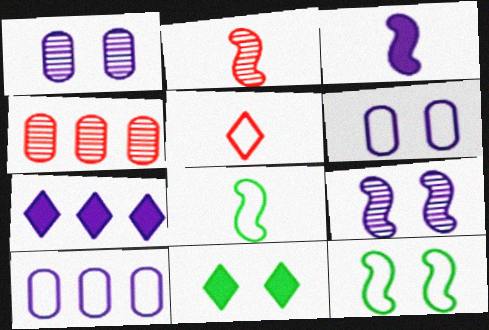[[2, 3, 8], 
[2, 10, 11], 
[5, 10, 12]]